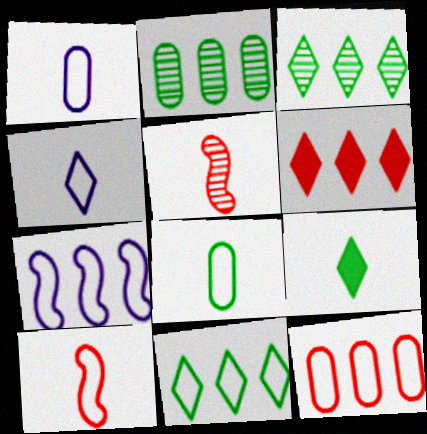[[1, 5, 9], 
[2, 6, 7], 
[4, 8, 10], 
[7, 11, 12]]